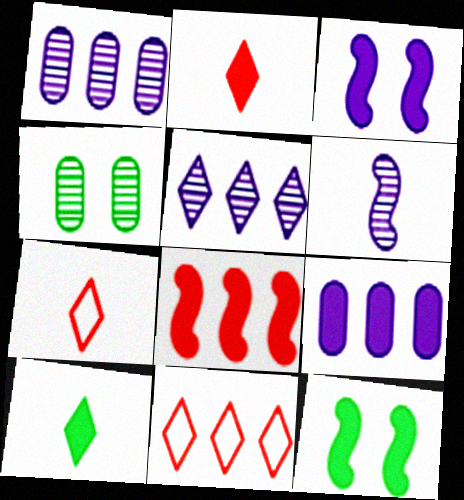[[1, 7, 12], 
[2, 9, 12]]